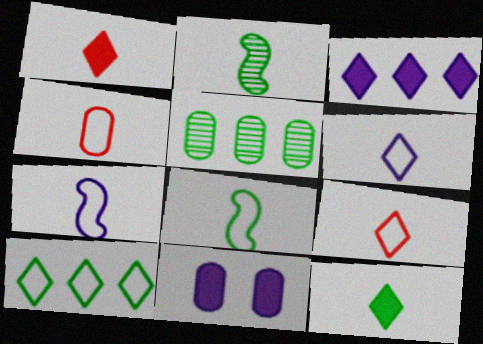[[4, 5, 11], 
[4, 6, 8]]